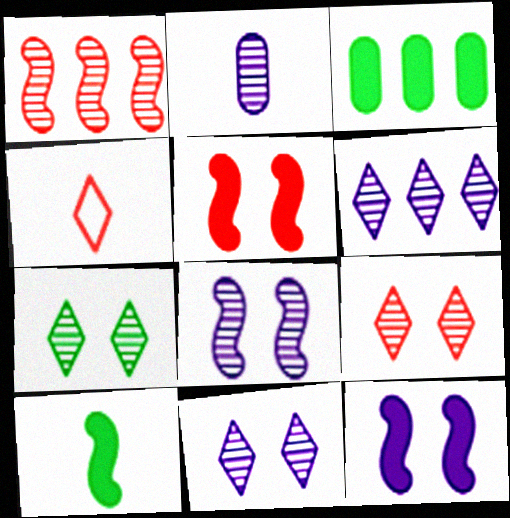[[1, 2, 7], 
[2, 4, 10], 
[2, 6, 8], 
[3, 4, 8], 
[7, 9, 11]]